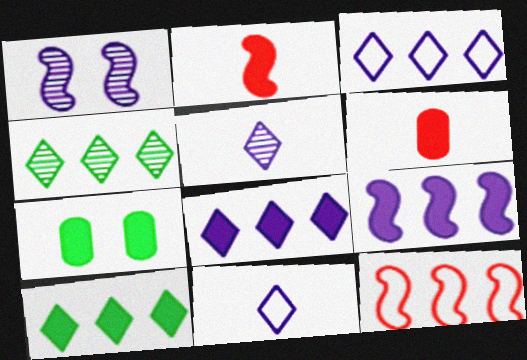[[2, 7, 8], 
[5, 7, 12]]